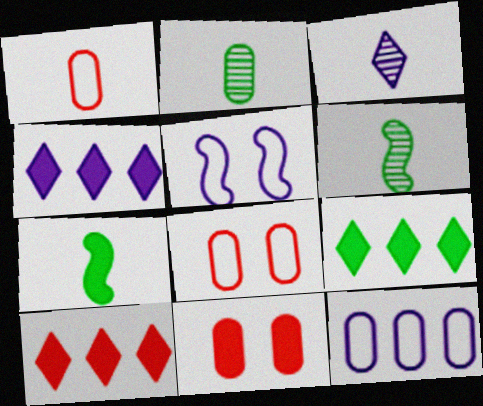[[1, 3, 7], 
[2, 5, 10], 
[2, 11, 12], 
[4, 6, 8], 
[4, 7, 11], 
[4, 9, 10]]